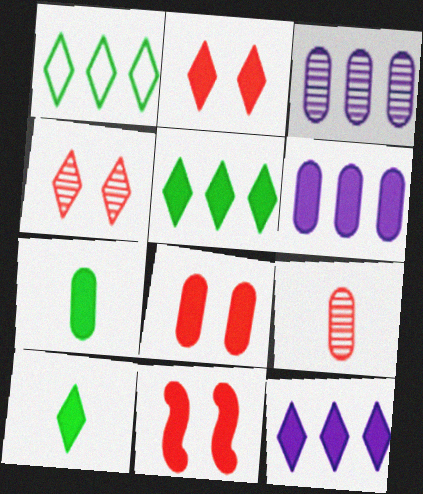[[2, 8, 11], 
[2, 10, 12], 
[6, 7, 8], 
[6, 10, 11], 
[7, 11, 12]]